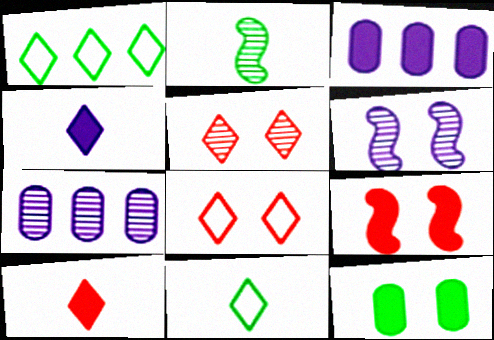[[1, 2, 12], 
[1, 4, 5], 
[2, 3, 8], 
[2, 5, 7], 
[6, 8, 12], 
[7, 9, 11]]